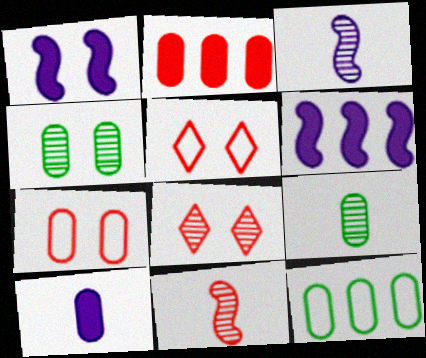[[1, 4, 5], 
[2, 5, 11], 
[5, 6, 9]]